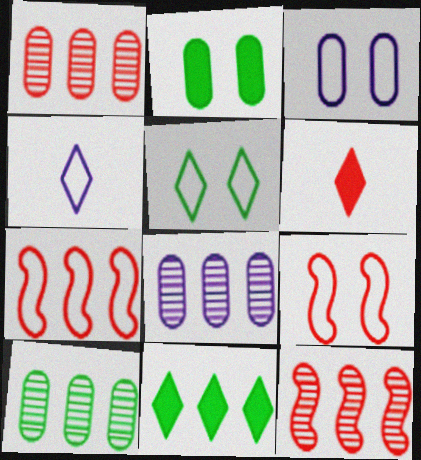[[1, 6, 9], 
[1, 8, 10], 
[2, 4, 12], 
[3, 5, 9], 
[7, 8, 11]]